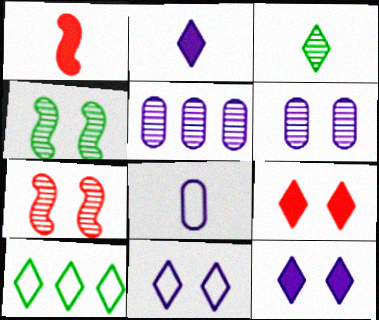[[1, 3, 8], 
[1, 6, 10], 
[3, 5, 7]]